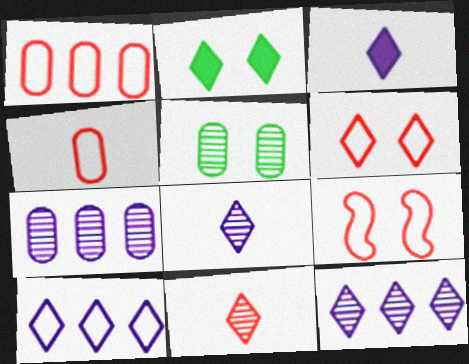[[2, 10, 11]]